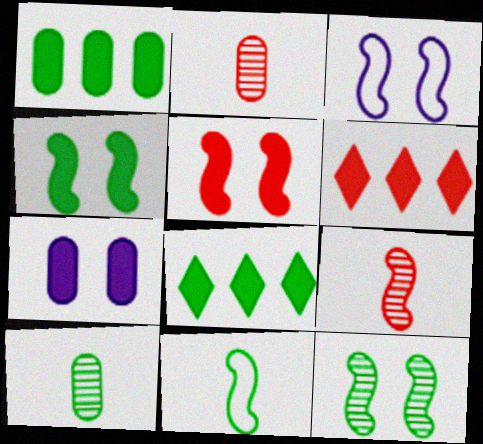[[2, 3, 8], 
[3, 5, 12], 
[3, 6, 10]]